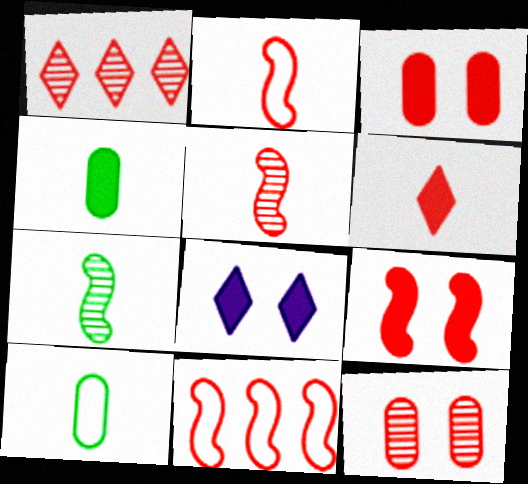[[1, 2, 3], 
[1, 5, 12], 
[5, 9, 11], 
[6, 11, 12]]